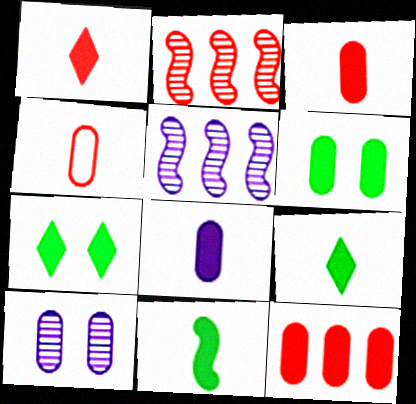[[1, 8, 11], 
[4, 5, 7], 
[6, 8, 12]]